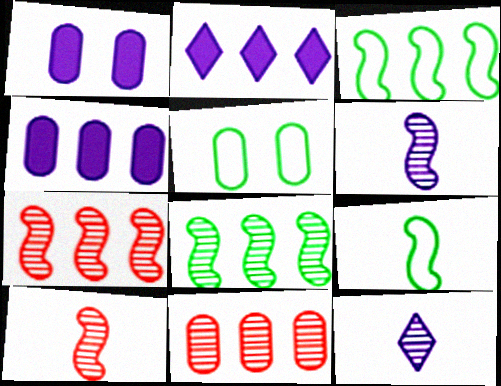[[2, 3, 11], 
[2, 5, 10]]